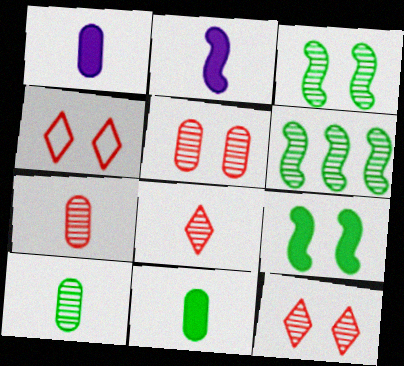[[1, 4, 6]]